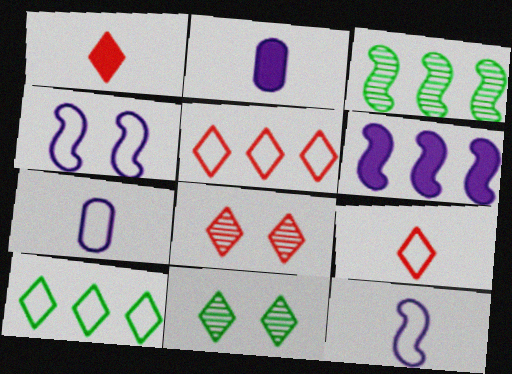[[1, 5, 8]]